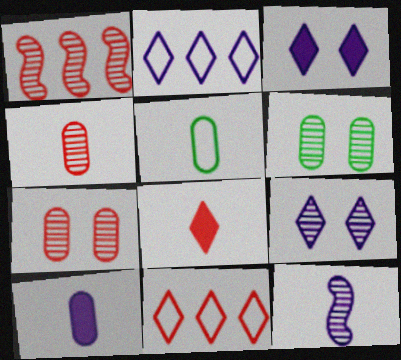[[1, 3, 5], 
[4, 5, 10], 
[5, 8, 12]]